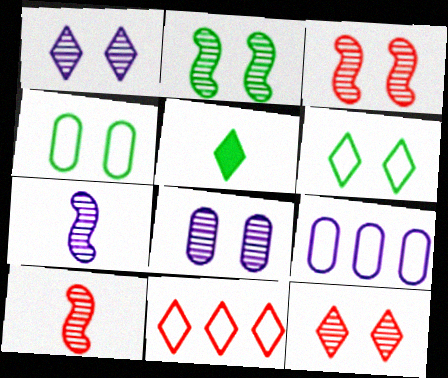[[1, 5, 11], 
[2, 8, 12], 
[3, 5, 9]]